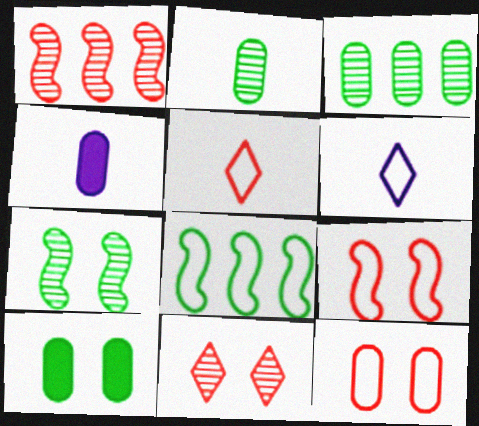[[1, 6, 10], 
[3, 4, 12], 
[4, 8, 11], 
[6, 8, 12]]